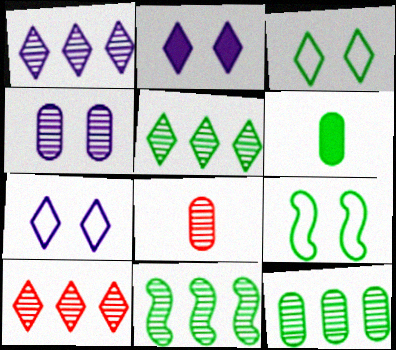[[1, 5, 10], 
[3, 6, 11], 
[4, 8, 12], 
[5, 6, 9], 
[5, 11, 12]]